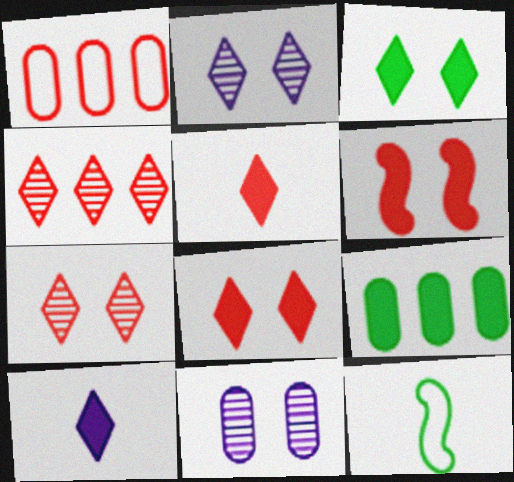[[6, 9, 10]]